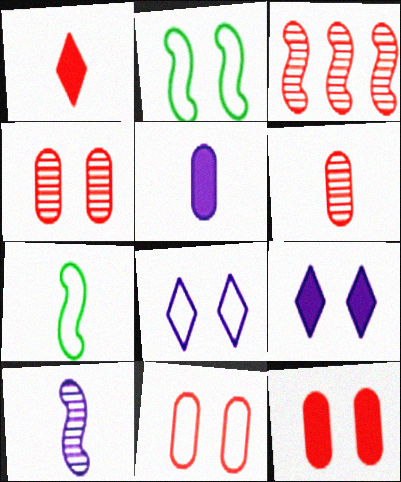[[1, 3, 11], 
[2, 4, 9], 
[2, 8, 11], 
[4, 11, 12]]